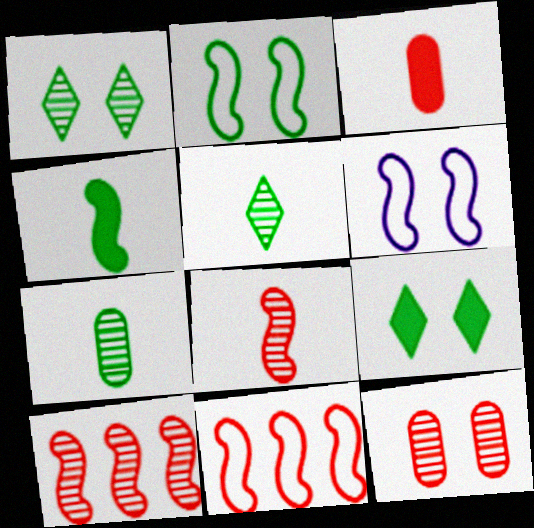[[4, 6, 10], 
[6, 9, 12]]